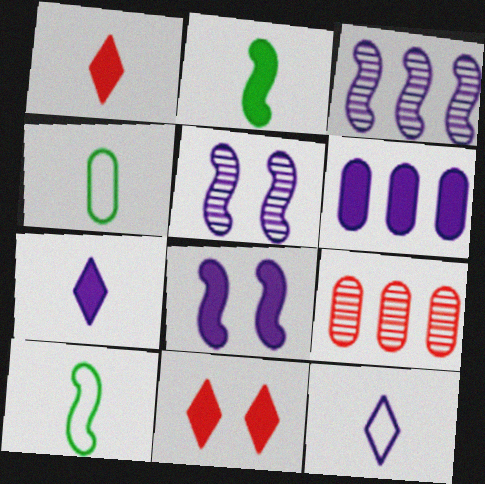[[2, 6, 11], 
[3, 4, 11], 
[5, 6, 12], 
[6, 7, 8]]